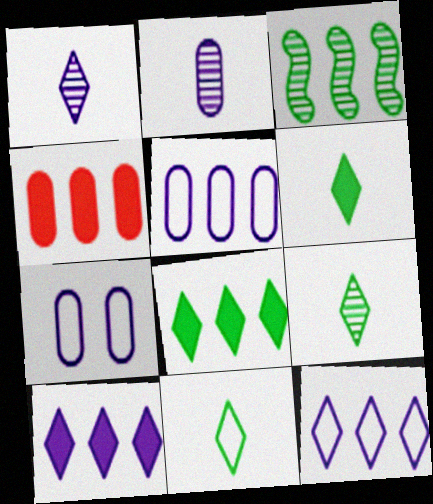[[3, 4, 12], 
[6, 9, 11]]